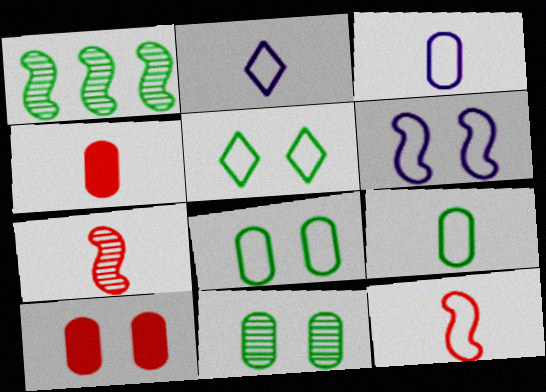[[1, 2, 10], 
[2, 9, 12]]